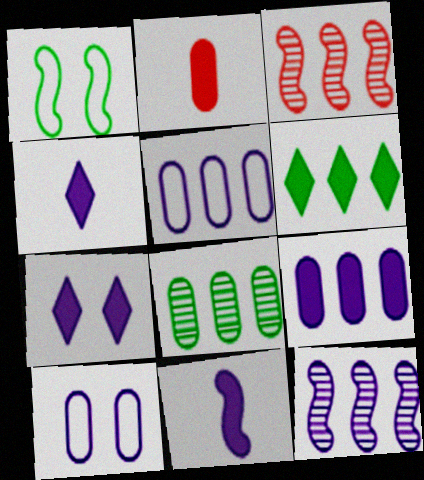[[1, 3, 11], 
[2, 8, 10], 
[3, 5, 6], 
[4, 10, 12], 
[7, 9, 11]]